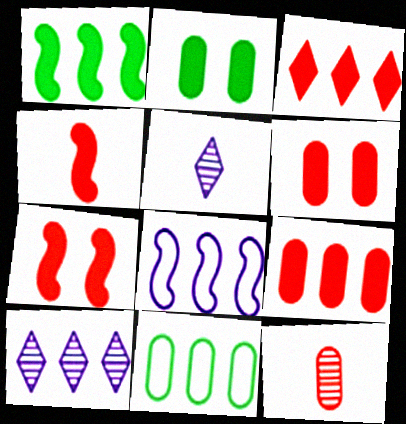[[3, 4, 6], 
[5, 7, 11]]